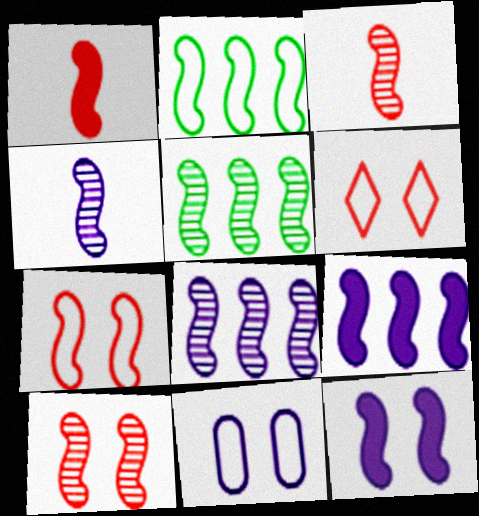[[2, 3, 12], 
[4, 5, 10]]